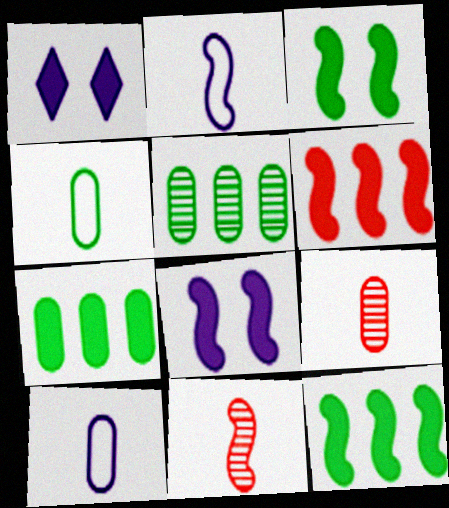[]